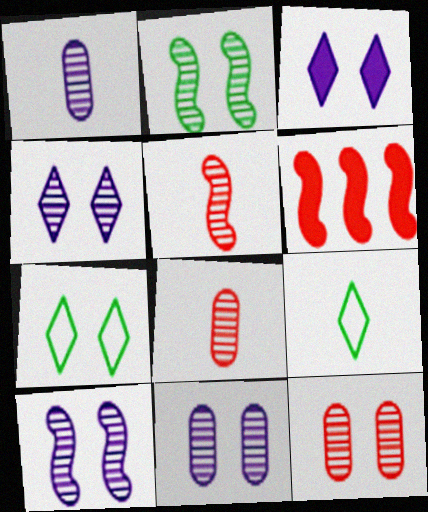[[1, 6, 7], 
[2, 4, 12], 
[4, 10, 11], 
[6, 9, 11]]